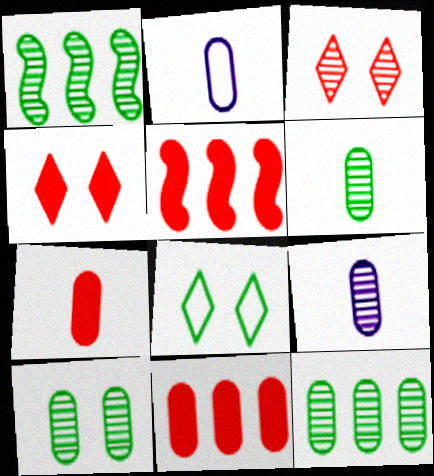[[1, 2, 4], 
[1, 3, 9], 
[2, 6, 7], 
[2, 10, 11], 
[4, 5, 7], 
[5, 8, 9], 
[6, 10, 12]]